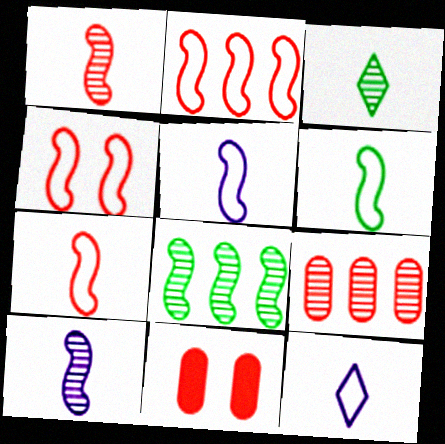[[2, 4, 7], 
[5, 6, 7], 
[8, 11, 12]]